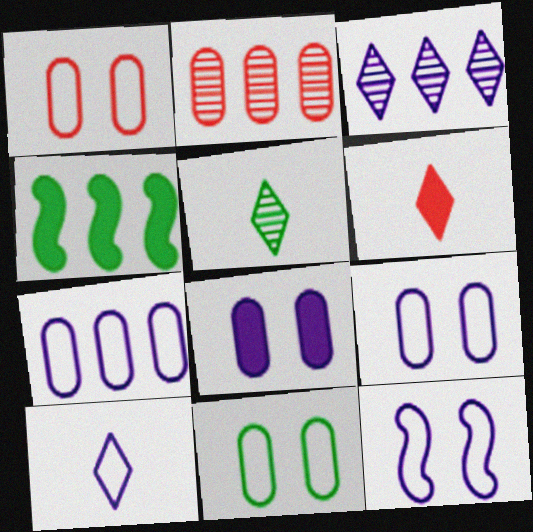[[1, 9, 11], 
[4, 5, 11], 
[4, 6, 8], 
[5, 6, 10], 
[7, 10, 12]]